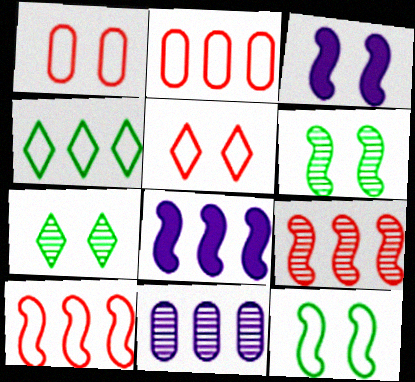[[1, 3, 7]]